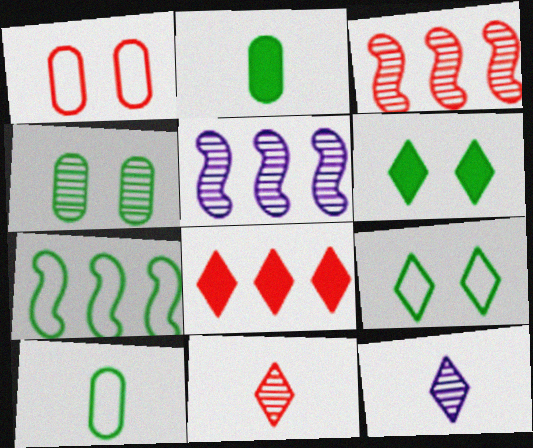[[3, 4, 12], 
[4, 5, 11], 
[7, 9, 10], 
[8, 9, 12]]